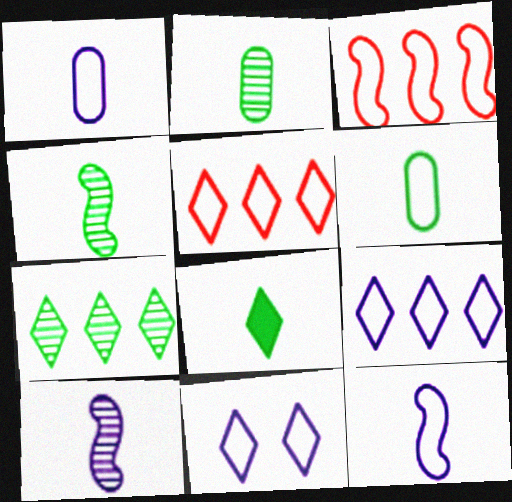[[3, 6, 11], 
[4, 6, 8]]